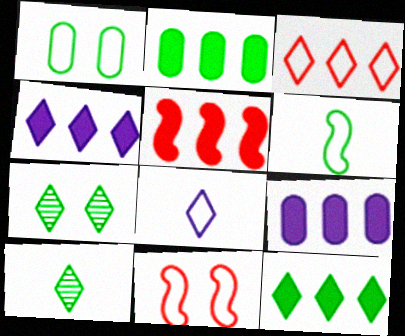[[2, 4, 5], 
[2, 6, 7], 
[5, 9, 12], 
[9, 10, 11]]